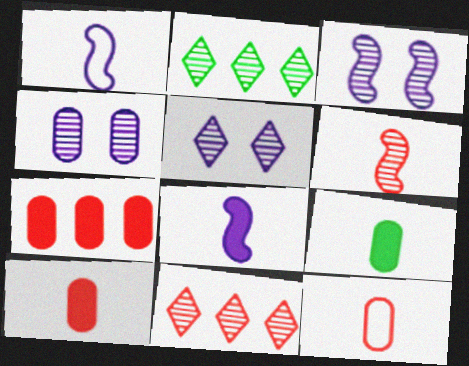[[2, 4, 6], 
[3, 4, 5]]